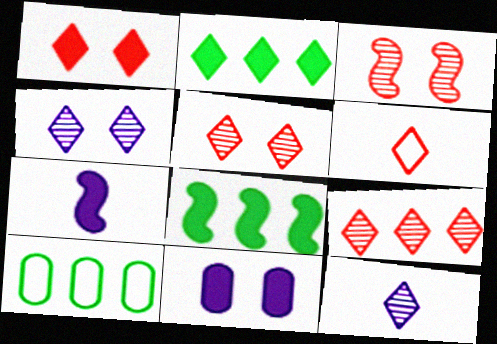[[1, 6, 9], 
[2, 4, 6], 
[5, 7, 10]]